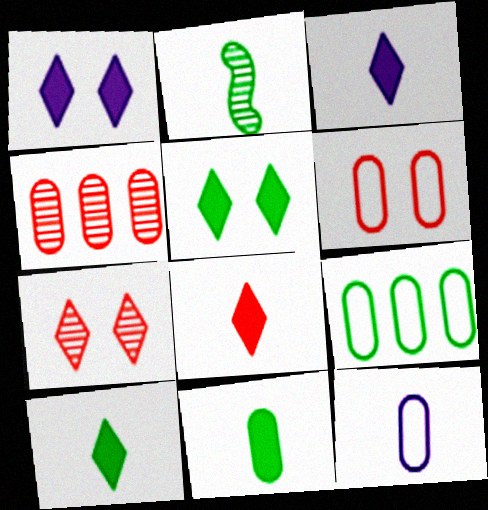[[2, 5, 9], 
[2, 8, 12], 
[3, 8, 10], 
[6, 9, 12]]